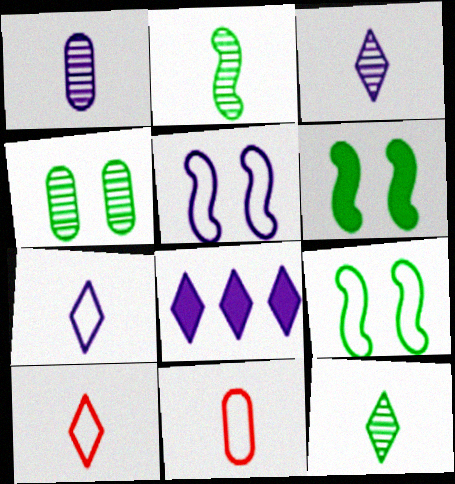[[1, 5, 8]]